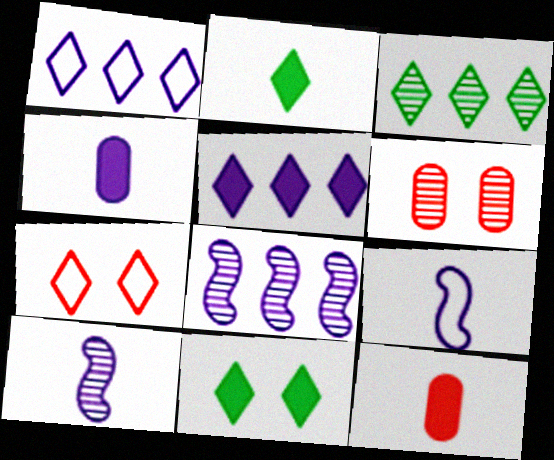[[3, 6, 10]]